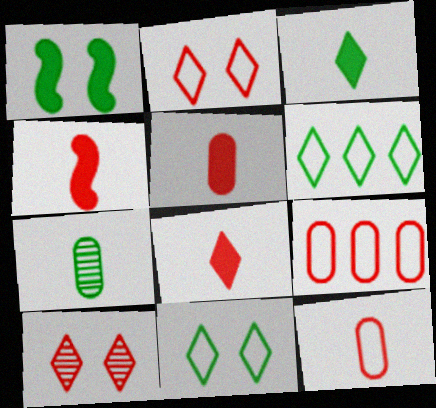[[1, 6, 7], 
[4, 5, 8], 
[4, 9, 10]]